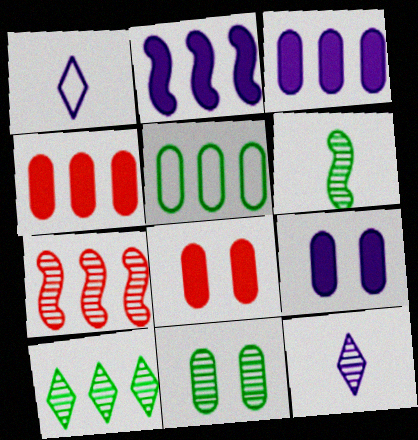[[6, 10, 11], 
[7, 11, 12]]